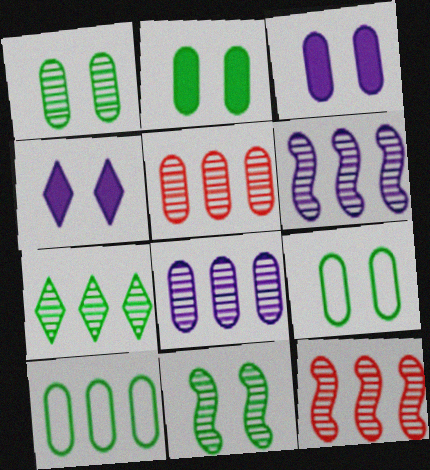[[1, 2, 9], 
[5, 6, 7], 
[7, 8, 12]]